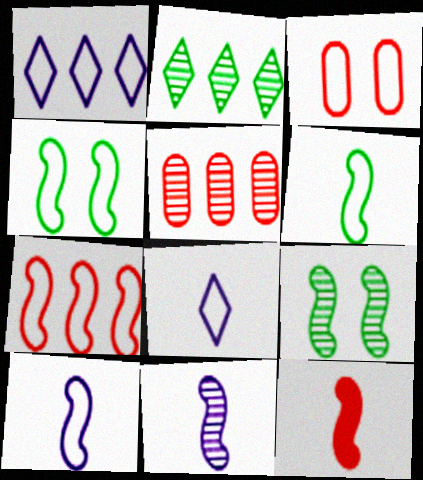[[1, 3, 6], 
[4, 7, 10], 
[6, 11, 12]]